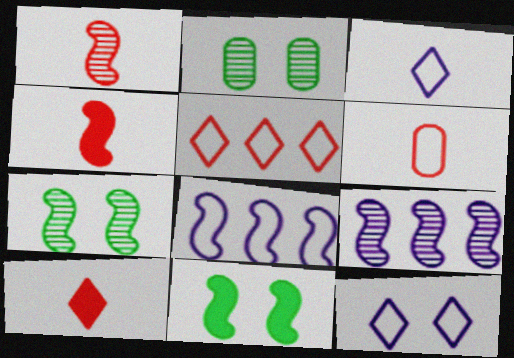[[1, 6, 10], 
[1, 7, 9], 
[1, 8, 11], 
[2, 8, 10], 
[4, 7, 8]]